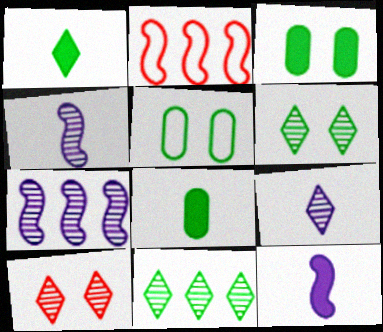[[2, 3, 9], 
[9, 10, 11]]